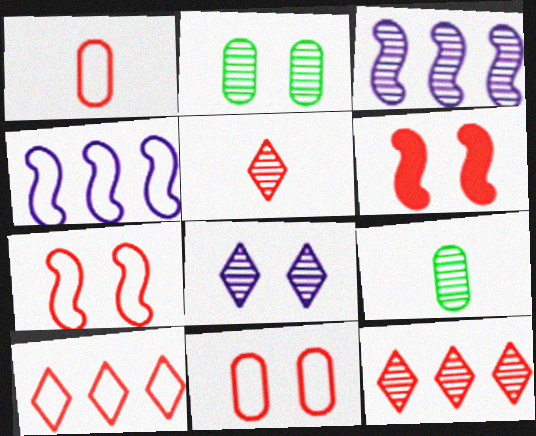[[1, 6, 12], 
[1, 7, 10], 
[2, 3, 5]]